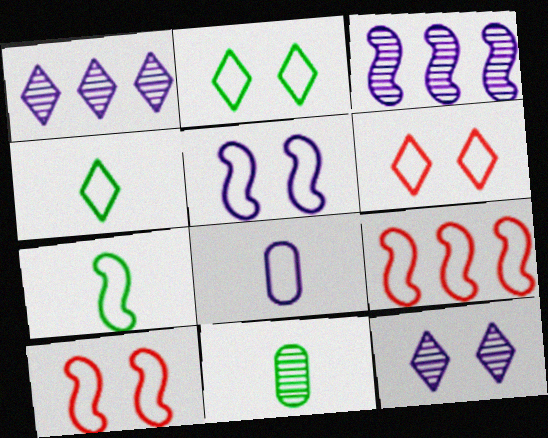[[2, 8, 9], 
[5, 7, 9]]